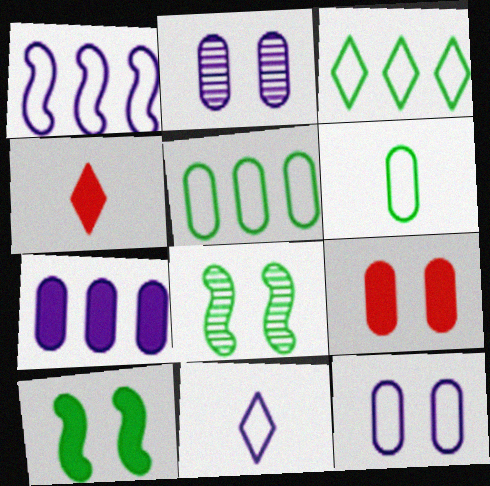[[1, 11, 12], 
[4, 7, 10]]